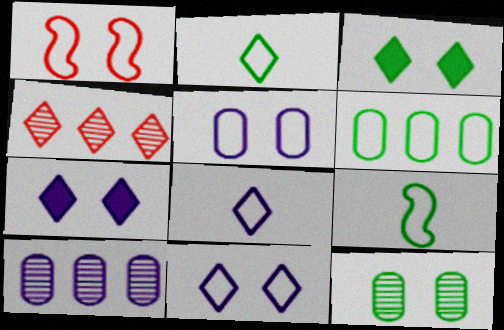[[1, 6, 8], 
[1, 7, 12], 
[2, 4, 7], 
[3, 4, 8]]